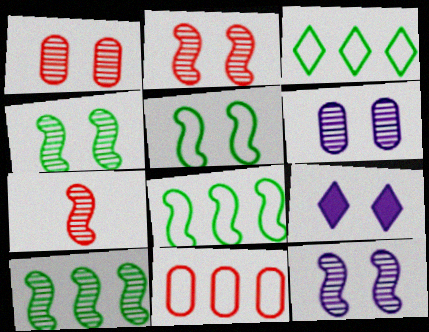[[1, 5, 9], 
[2, 4, 12], 
[7, 10, 12]]